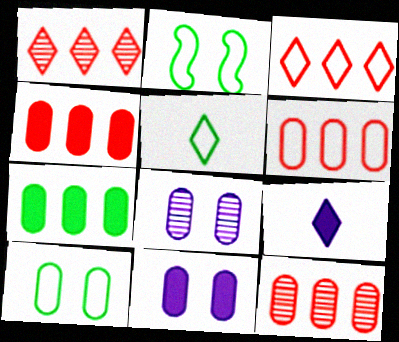[[2, 9, 12], 
[4, 6, 12]]